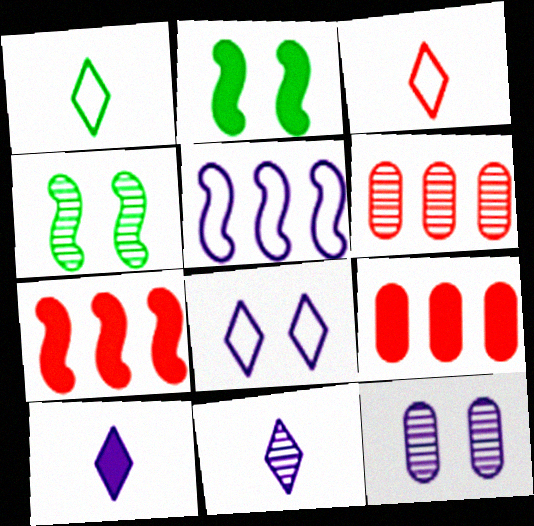[[1, 7, 12], 
[2, 9, 10], 
[4, 6, 11], 
[5, 10, 12]]